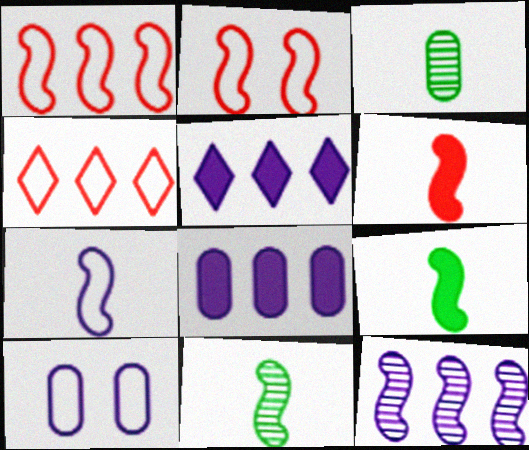[[2, 3, 5], 
[2, 9, 12], 
[6, 7, 11]]